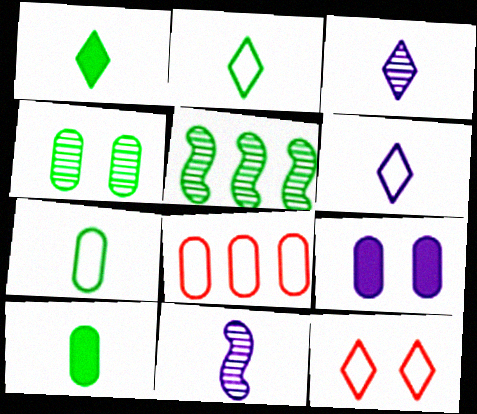[]